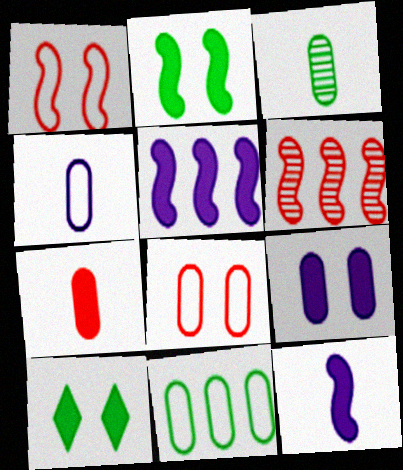[[3, 4, 7], 
[4, 6, 10], 
[4, 8, 11], 
[5, 7, 10]]